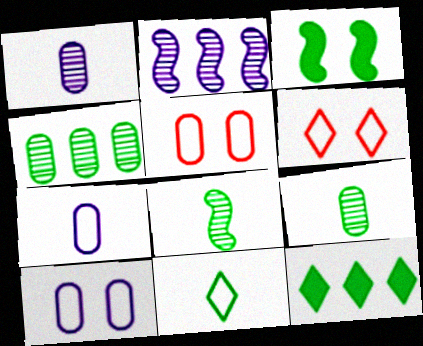[[3, 4, 11]]